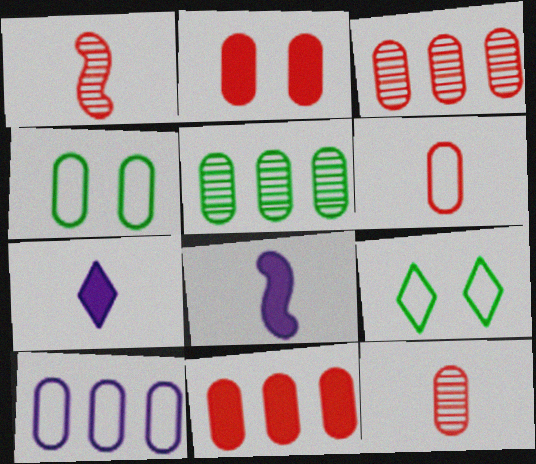[[2, 3, 6], 
[3, 8, 9], 
[4, 6, 10], 
[5, 10, 11]]